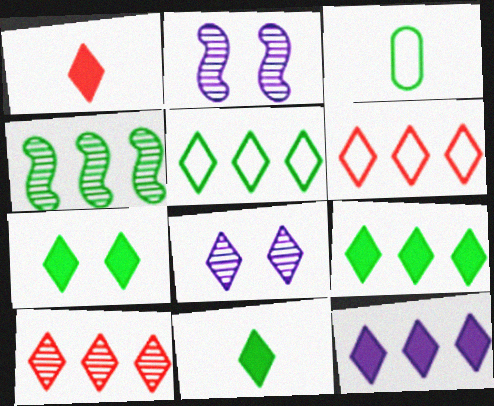[[1, 5, 8], 
[1, 7, 12], 
[3, 4, 7], 
[5, 10, 12], 
[6, 8, 11], 
[7, 9, 11]]